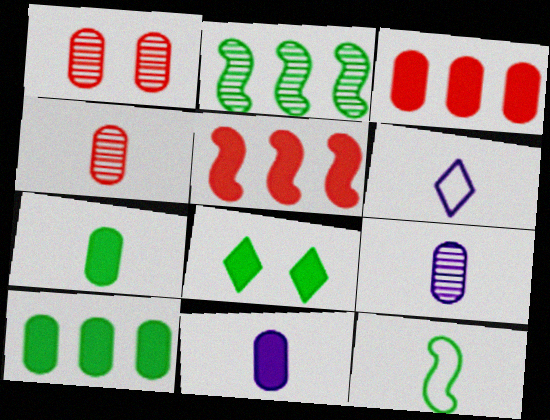[[5, 8, 11]]